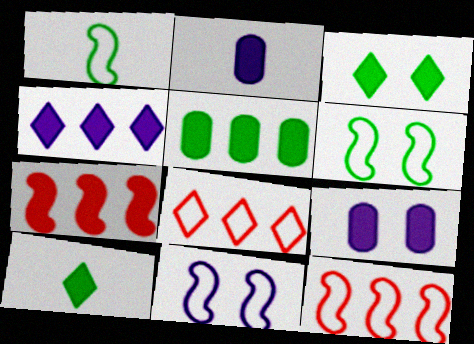[[1, 11, 12], 
[2, 3, 7], 
[4, 5, 7], 
[7, 9, 10]]